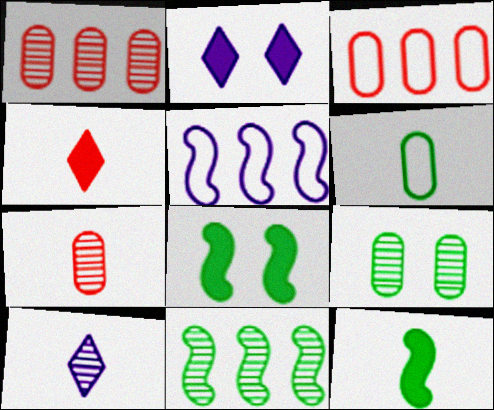[[3, 8, 10], 
[4, 5, 9]]